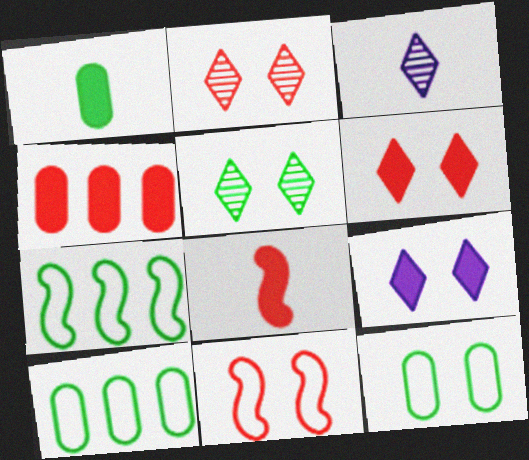[[1, 5, 7], 
[4, 6, 8]]